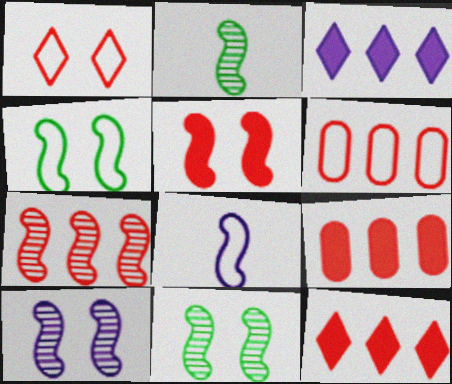[[2, 7, 10], 
[4, 5, 10], 
[6, 7, 12]]